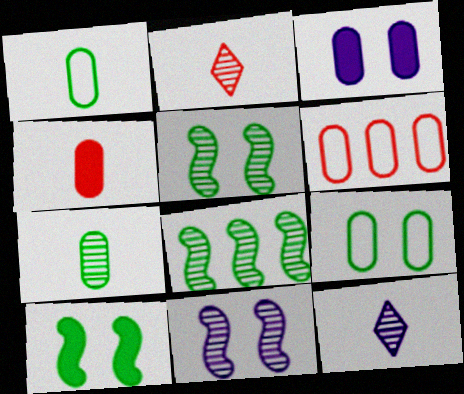[[3, 6, 7], 
[6, 10, 12]]